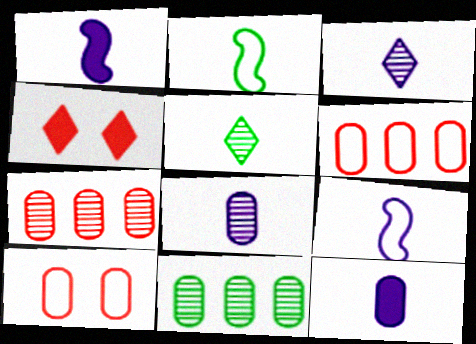[[3, 9, 12], 
[4, 9, 11], 
[10, 11, 12]]